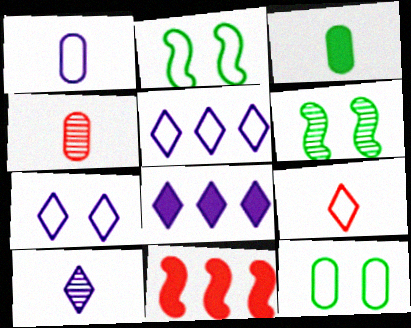[[1, 3, 4], 
[2, 4, 8], 
[7, 8, 10], 
[10, 11, 12]]